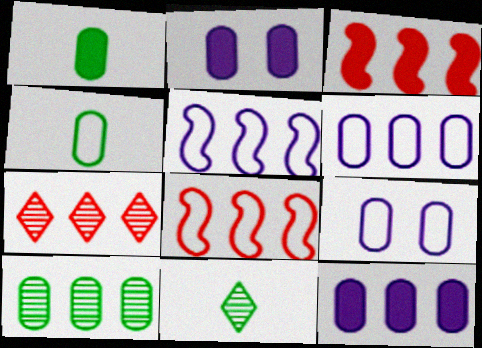[[2, 8, 11], 
[3, 9, 11]]